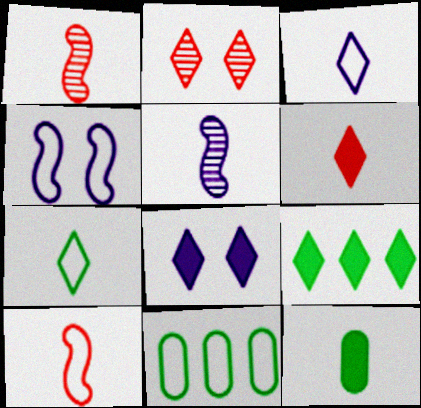[[1, 3, 12], 
[1, 8, 11], 
[2, 3, 9], 
[6, 8, 9]]